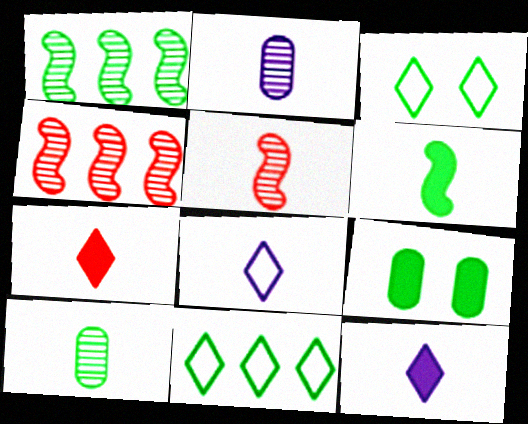[[4, 8, 9]]